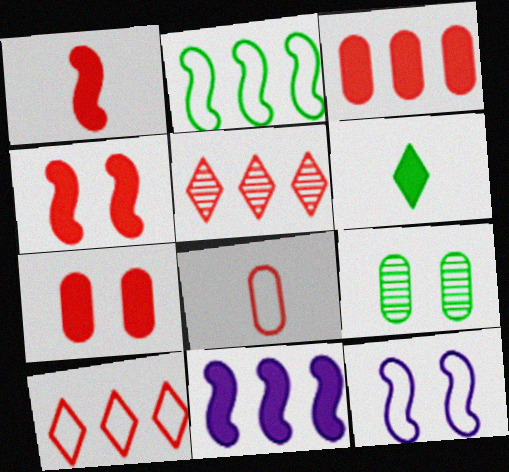[[2, 6, 9], 
[4, 5, 8], 
[6, 7, 11]]